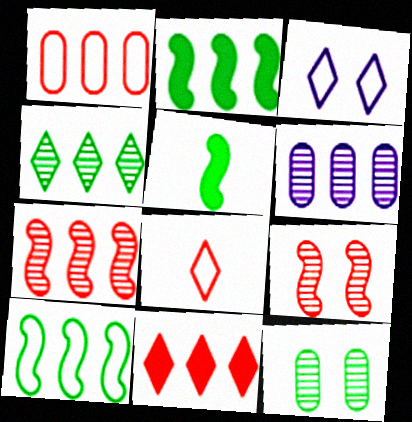[[1, 7, 11], 
[4, 6, 7], 
[6, 10, 11]]